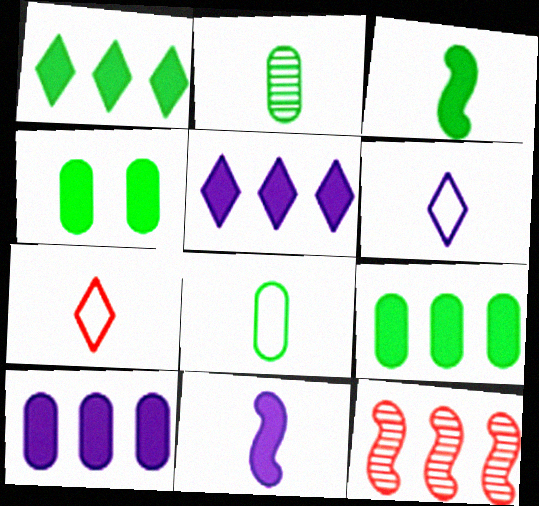[[1, 3, 4], 
[2, 7, 11], 
[4, 6, 12]]